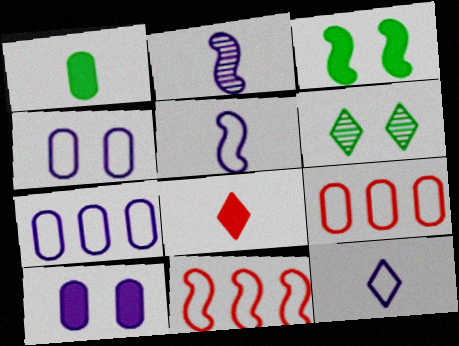[[2, 3, 11]]